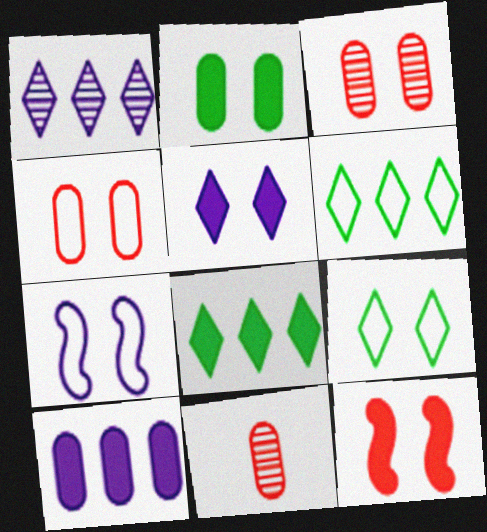[[2, 5, 12], 
[4, 7, 9], 
[7, 8, 11]]